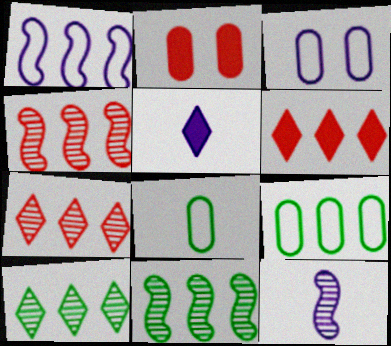[]